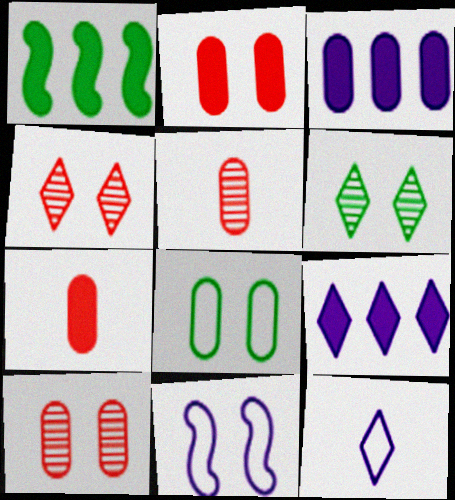[[1, 10, 12], 
[2, 6, 11], 
[3, 5, 8]]